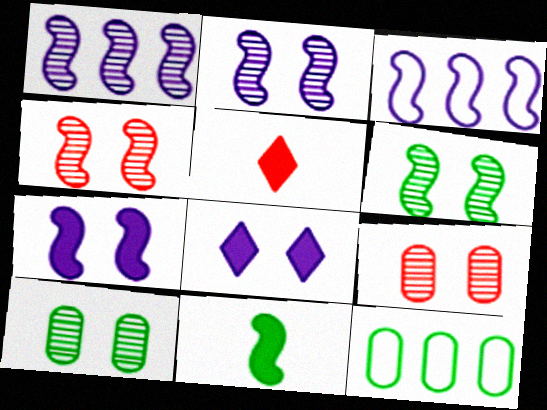[[2, 4, 6], 
[2, 5, 12], 
[3, 4, 11], 
[3, 5, 10]]